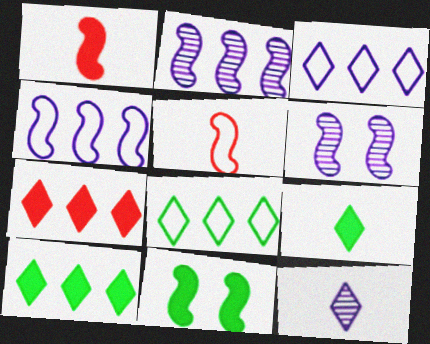[[2, 5, 11]]